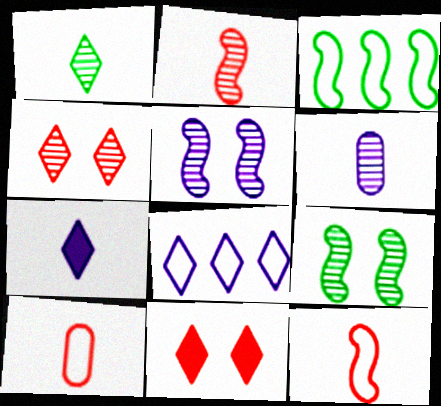[[1, 2, 6], 
[1, 8, 11], 
[3, 6, 11]]